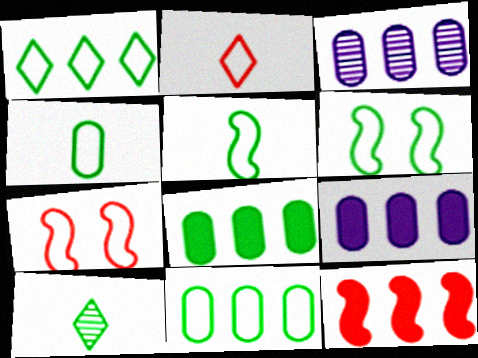[[1, 3, 12], 
[1, 4, 6], 
[6, 8, 10], 
[7, 9, 10]]